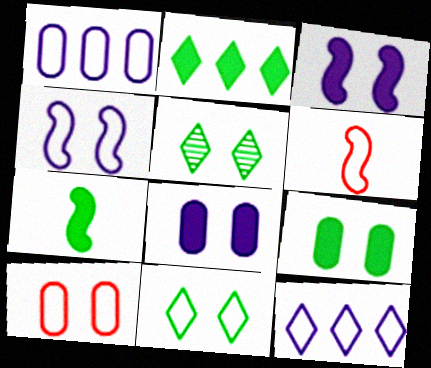[[1, 6, 11], 
[2, 7, 9], 
[3, 5, 10], 
[4, 10, 11]]